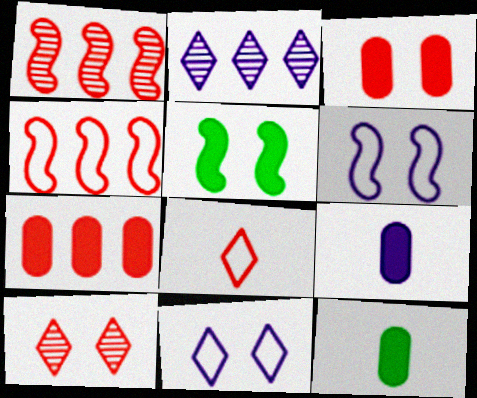[[1, 3, 8], 
[1, 11, 12], 
[2, 6, 9]]